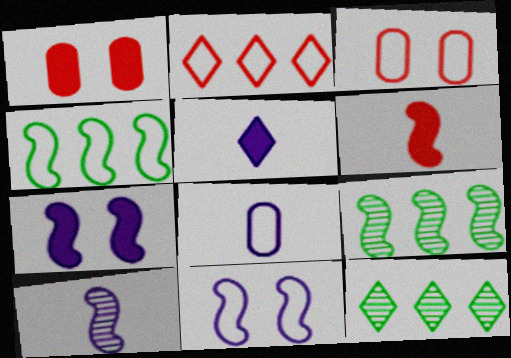[[3, 5, 9], 
[5, 8, 10], 
[6, 9, 11]]